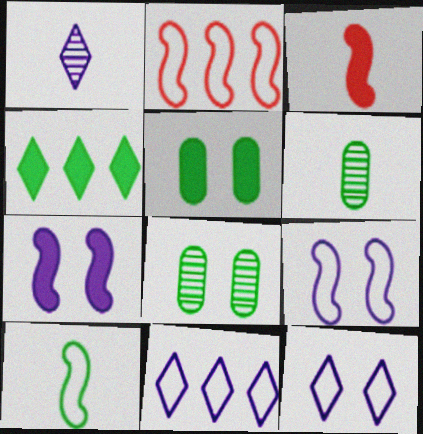[[1, 2, 5], 
[2, 9, 10], 
[3, 8, 11], 
[4, 8, 10]]